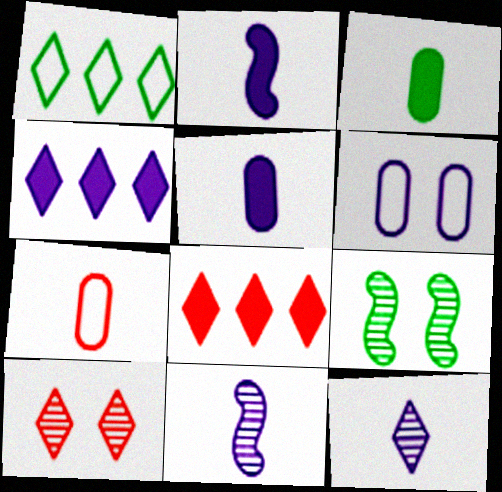[[1, 3, 9], 
[4, 6, 11], 
[4, 7, 9]]